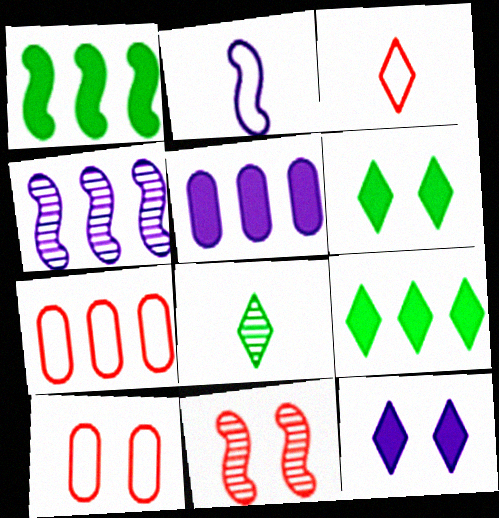[[1, 2, 11], 
[4, 7, 9]]